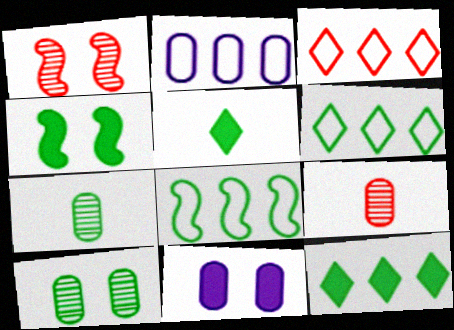[[1, 2, 5], 
[2, 3, 8], 
[4, 6, 7], 
[5, 8, 10]]